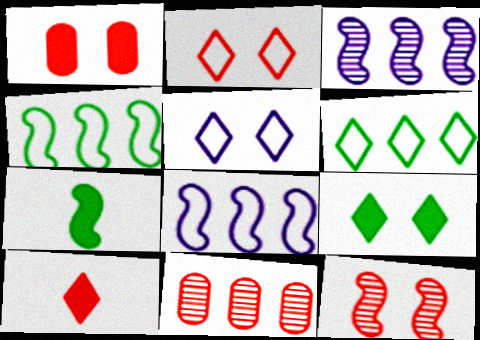[[1, 2, 12], 
[5, 7, 11], 
[7, 8, 12]]